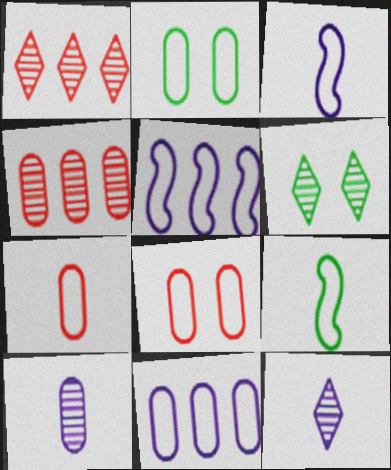[[1, 6, 12], 
[2, 7, 11]]